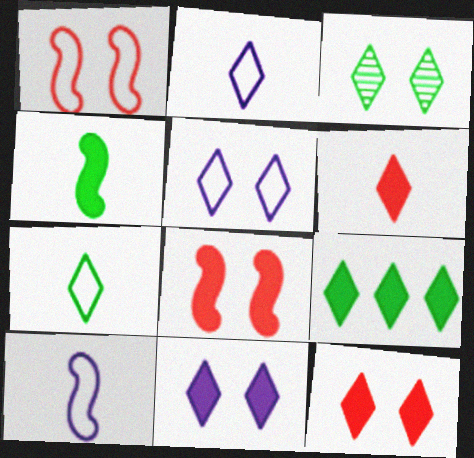[[3, 5, 12], 
[3, 7, 9], 
[6, 9, 11]]